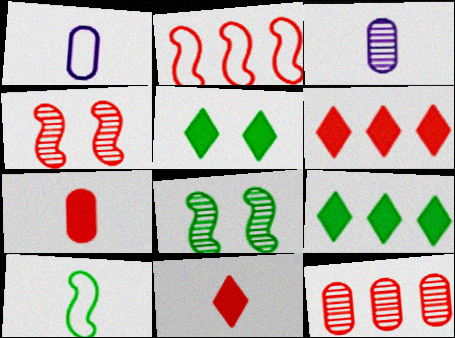[[1, 4, 9], 
[1, 6, 8], 
[2, 3, 5], 
[2, 6, 12], 
[3, 10, 11]]